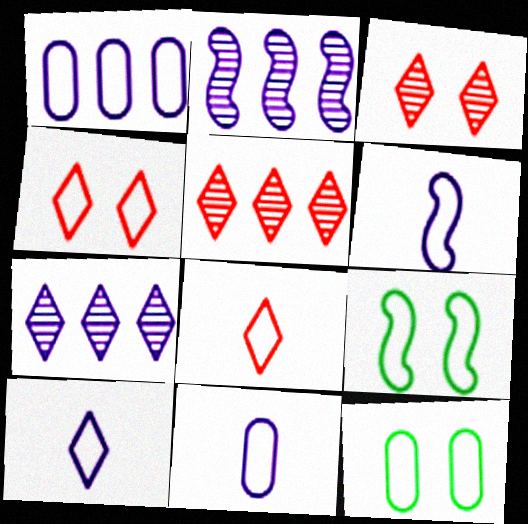[[1, 8, 9], 
[6, 10, 11]]